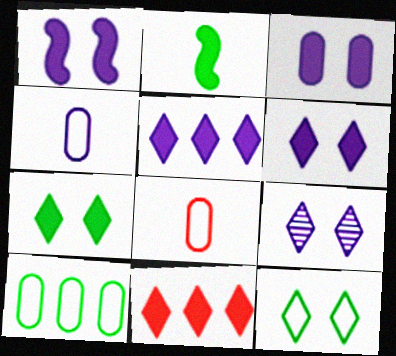[[1, 3, 6], 
[2, 3, 11]]